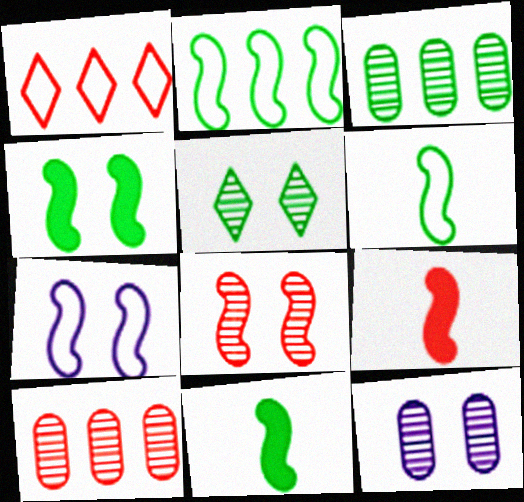[[1, 11, 12], 
[4, 7, 8], 
[5, 8, 12]]